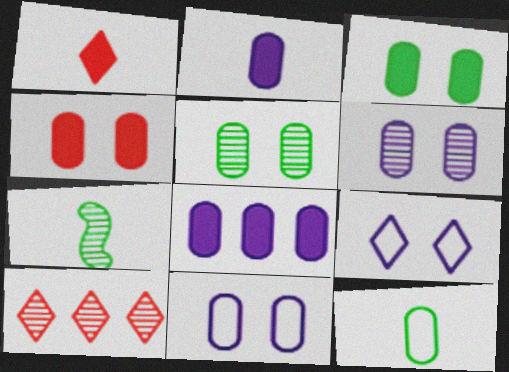[[4, 5, 11], 
[6, 7, 10]]